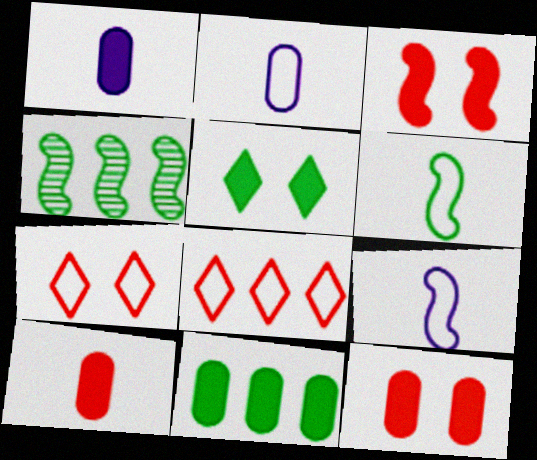[[1, 4, 7], 
[1, 11, 12], 
[3, 4, 9]]